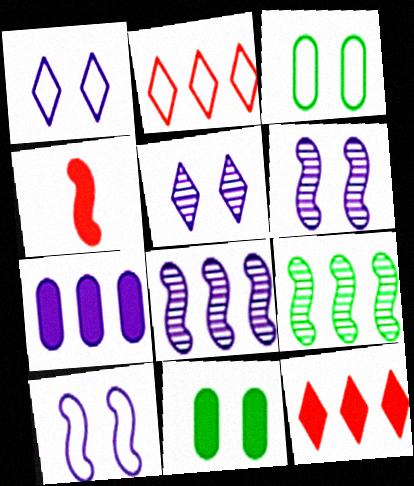[[2, 7, 9], 
[4, 9, 10]]